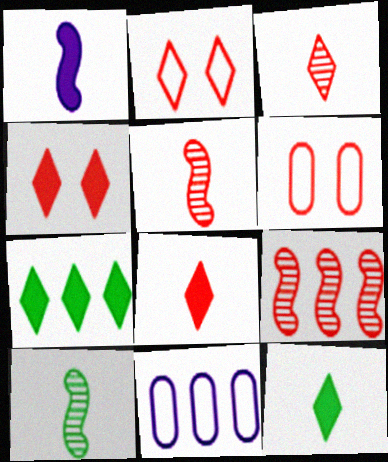[[4, 10, 11], 
[6, 8, 9], 
[7, 9, 11]]